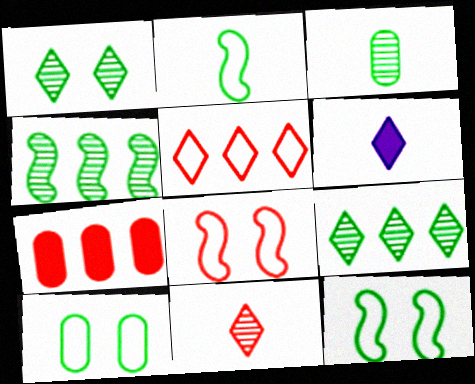[[1, 3, 4], 
[1, 5, 6], 
[7, 8, 11]]